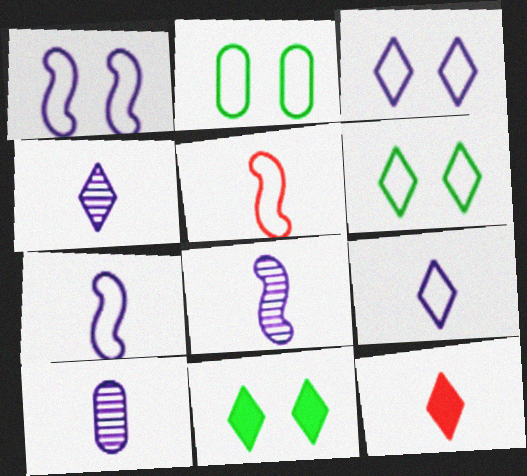[[4, 8, 10]]